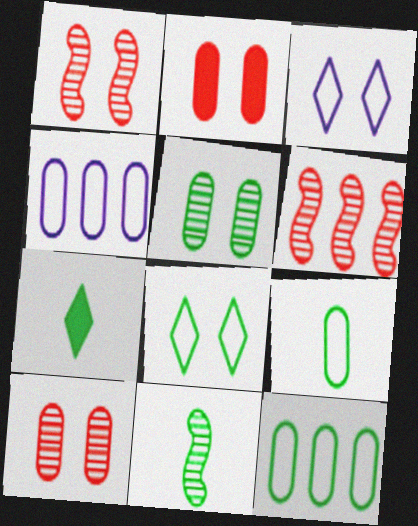[[1, 4, 7], 
[7, 9, 11]]